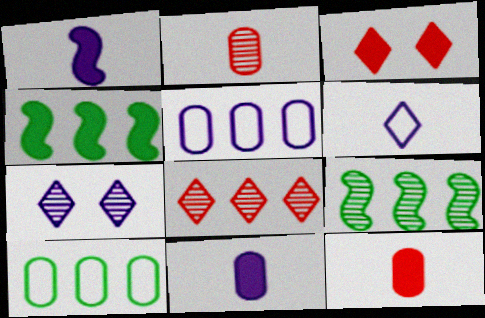[[1, 5, 7], 
[2, 7, 9], 
[3, 4, 11], 
[4, 5, 8]]